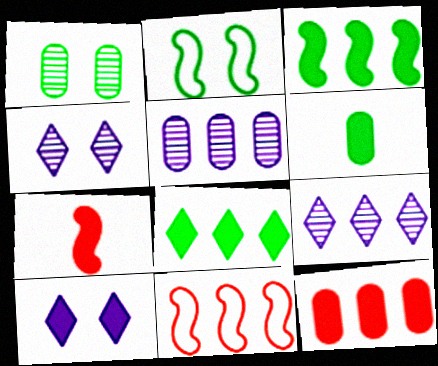[[4, 6, 11], 
[5, 8, 11]]